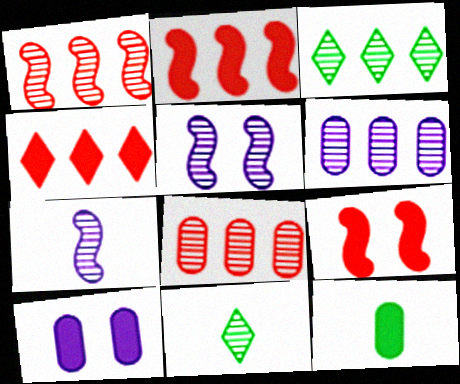[[1, 3, 6], 
[5, 8, 11]]